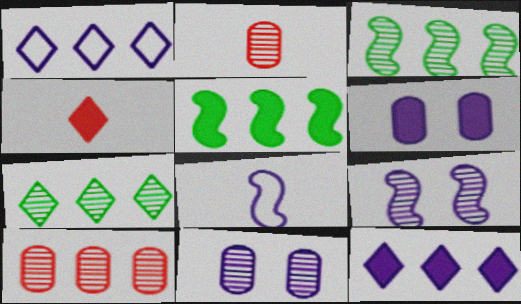[[1, 5, 10], 
[2, 7, 9], 
[4, 5, 6], 
[8, 11, 12]]